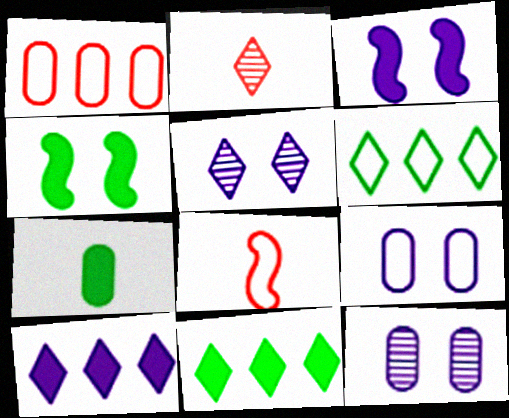[[1, 7, 12], 
[3, 5, 9], 
[4, 7, 11], 
[6, 8, 9], 
[8, 11, 12]]